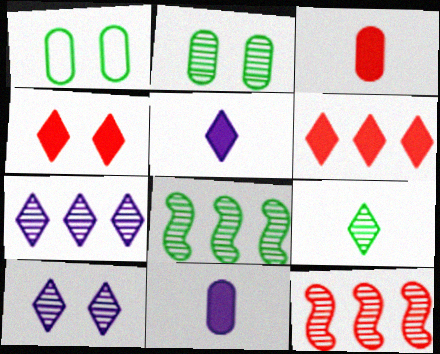[[1, 5, 12], 
[2, 8, 9]]